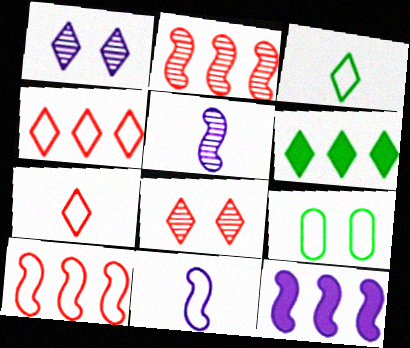[[1, 6, 7], 
[4, 9, 11]]